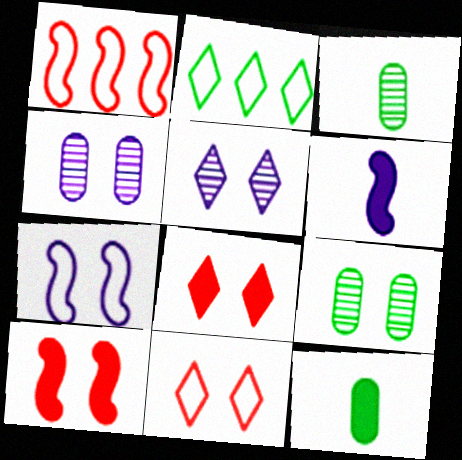[[1, 5, 12], 
[7, 8, 9]]